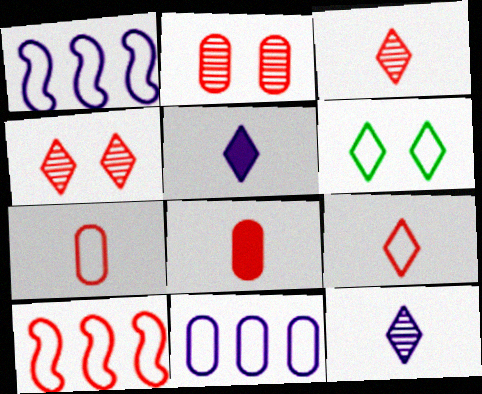[[1, 6, 7], 
[4, 8, 10]]